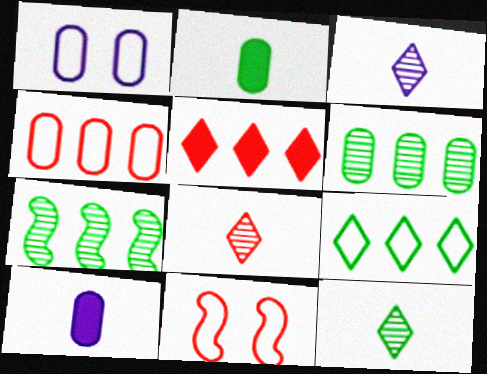[[3, 8, 12]]